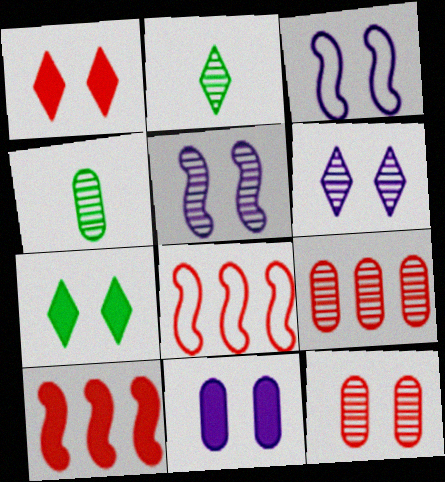[[2, 5, 9], 
[2, 8, 11], 
[3, 6, 11], 
[3, 7, 12]]